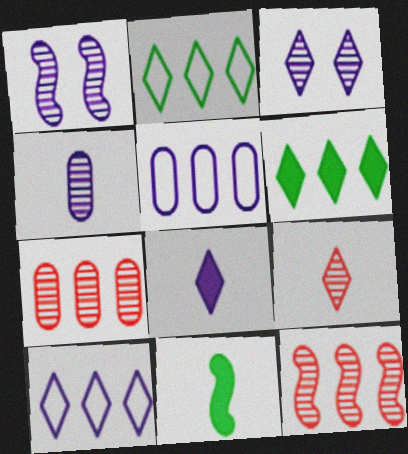[[1, 5, 8], 
[3, 8, 10], 
[5, 6, 12]]